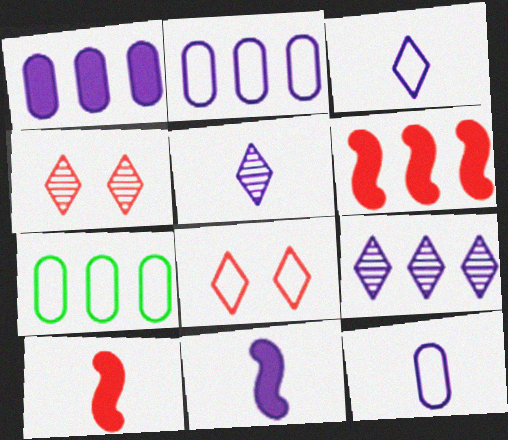[[4, 7, 11], 
[5, 11, 12], 
[6, 7, 9]]